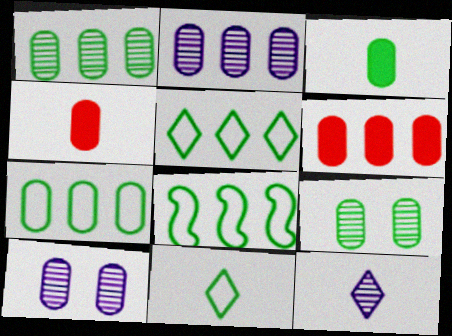[[2, 6, 7], 
[3, 7, 9], 
[4, 7, 10], 
[5, 7, 8]]